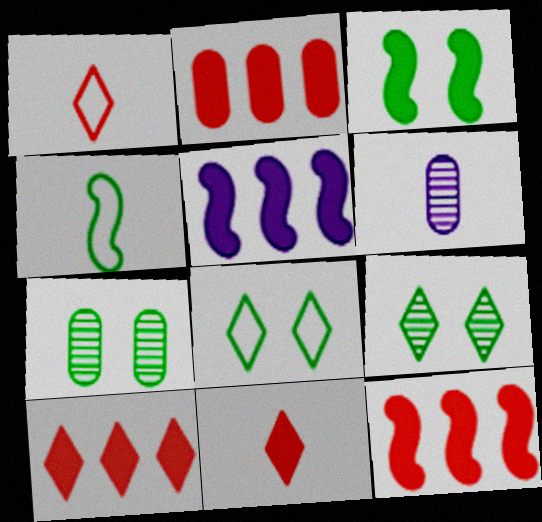[[1, 5, 7], 
[2, 10, 12], 
[3, 7, 8], 
[4, 6, 11], 
[6, 8, 12]]